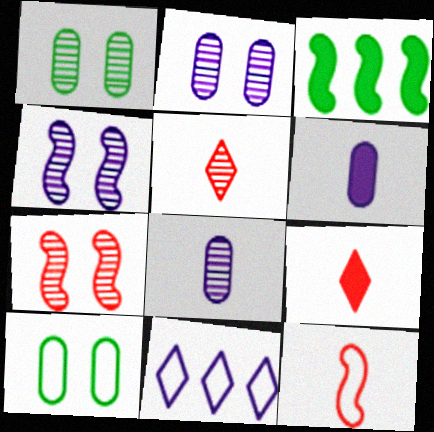[[3, 4, 12], 
[4, 6, 11], 
[10, 11, 12]]